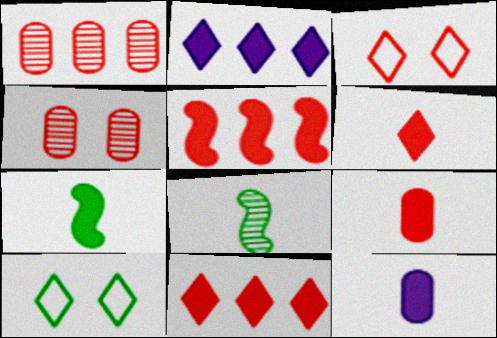[[6, 7, 12]]